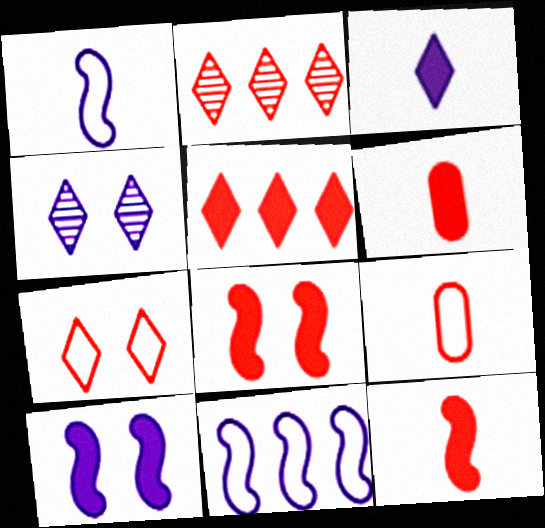[[2, 8, 9], 
[5, 6, 8]]